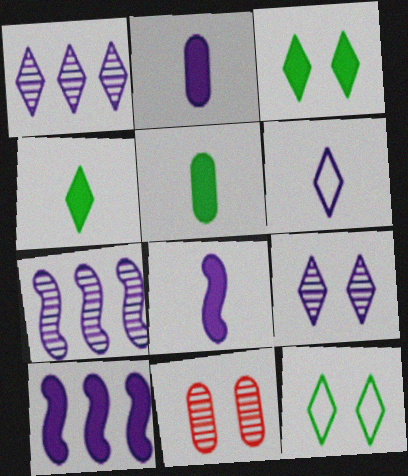[]